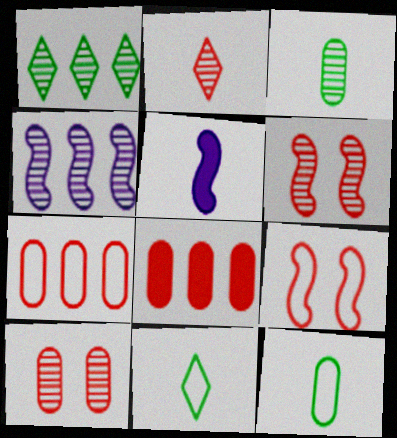[[2, 5, 12], 
[2, 8, 9]]